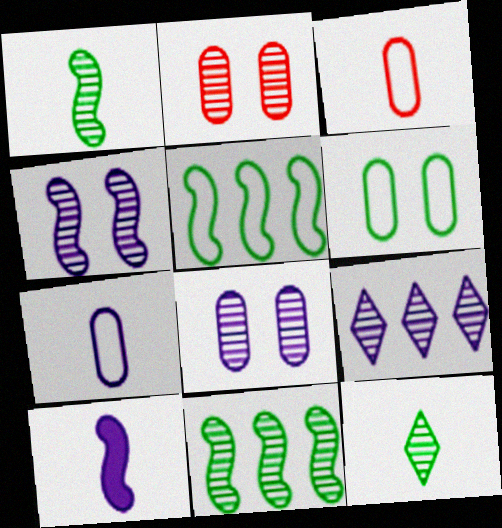[[1, 2, 9], 
[3, 10, 12]]